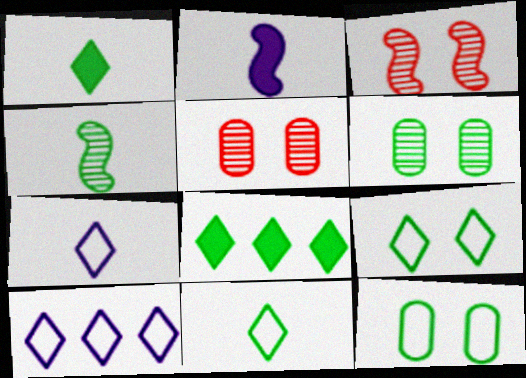[[4, 8, 12]]